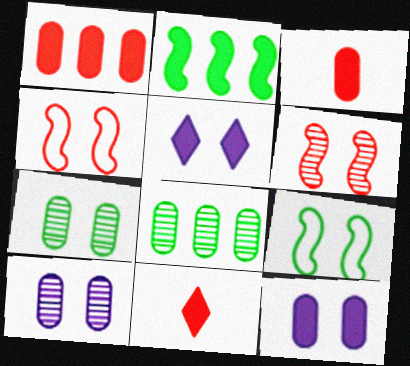[[2, 3, 5], 
[2, 11, 12], 
[4, 5, 7]]